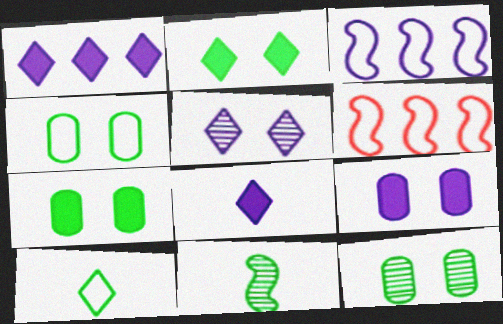[[4, 7, 12], 
[6, 8, 12]]